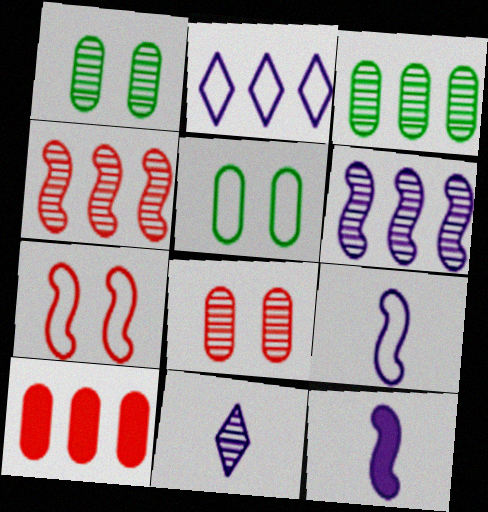[[1, 4, 11]]